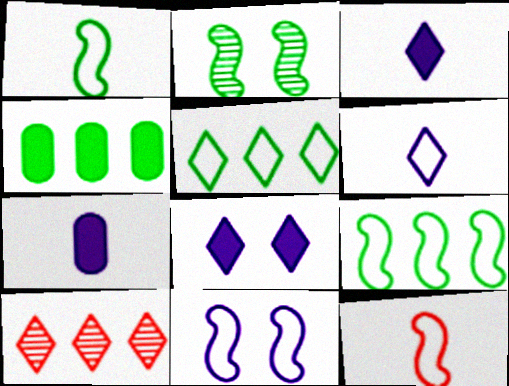[[9, 11, 12]]